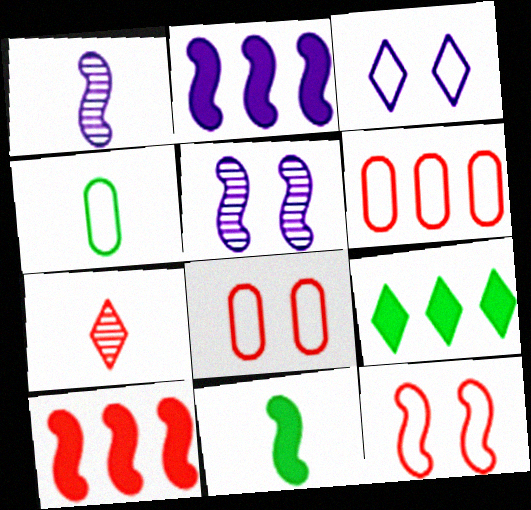[[1, 8, 9], 
[3, 7, 9], 
[7, 8, 10]]